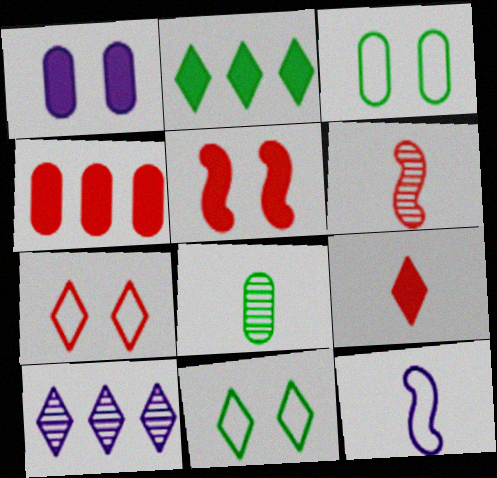[[1, 10, 12], 
[4, 5, 9], 
[4, 6, 7], 
[8, 9, 12], 
[9, 10, 11]]